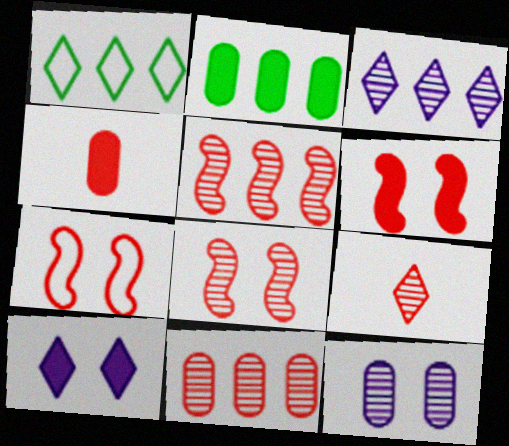[[1, 9, 10], 
[6, 7, 8], 
[8, 9, 11]]